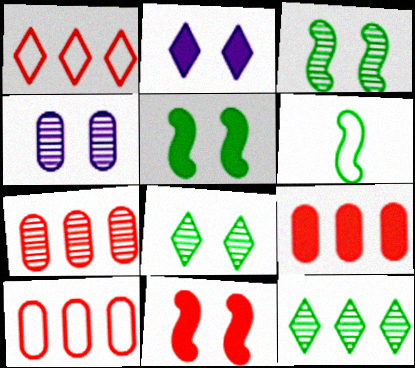[[2, 6, 7], 
[7, 9, 10]]